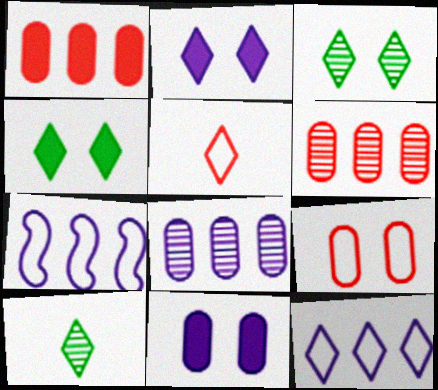[]